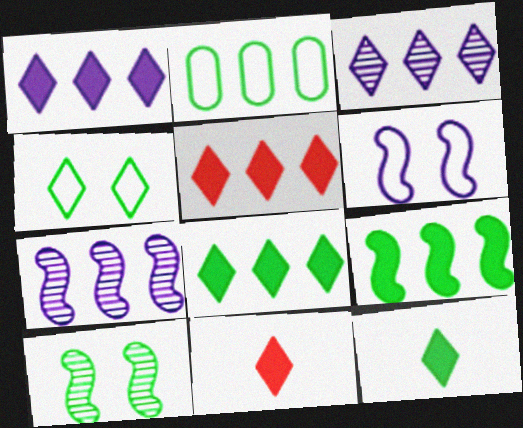[[1, 5, 8], 
[2, 5, 7], 
[2, 10, 12], 
[3, 4, 11]]